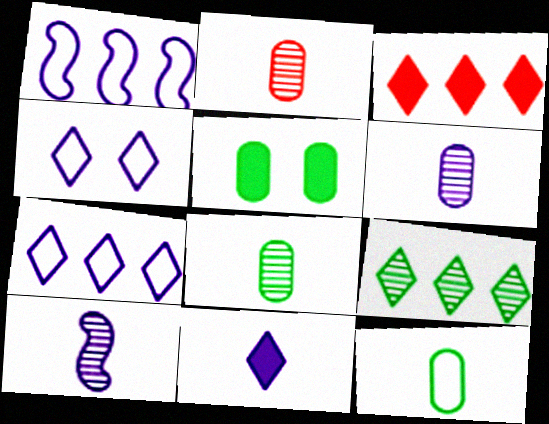[[2, 6, 8], 
[3, 7, 9]]